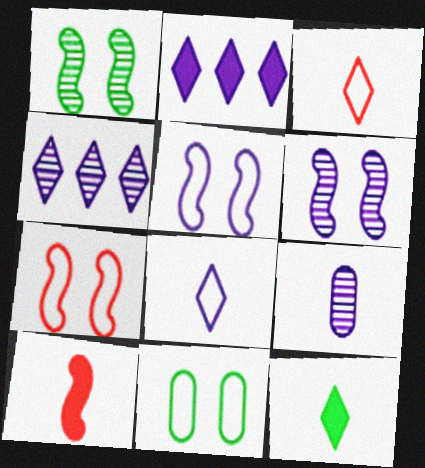[[2, 5, 9], 
[4, 6, 9], 
[4, 10, 11]]